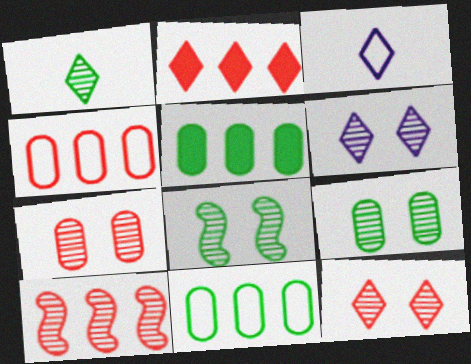[[2, 4, 10], 
[6, 7, 8]]